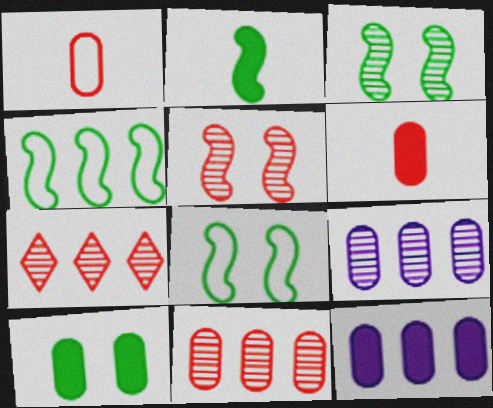[[1, 9, 10], 
[2, 3, 4], 
[4, 7, 12], 
[6, 10, 12]]